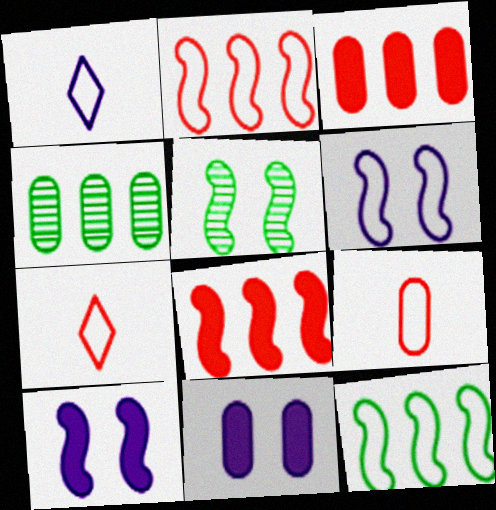[[1, 3, 5], 
[4, 7, 10], 
[4, 9, 11]]